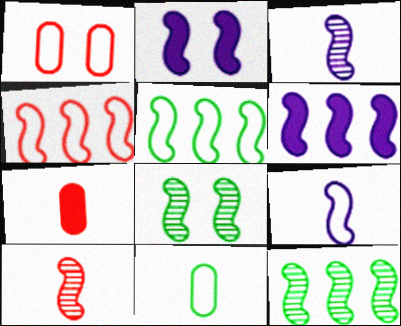[[2, 5, 10], 
[4, 6, 12]]